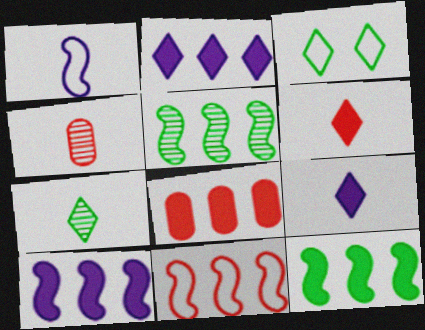[[2, 8, 12], 
[3, 4, 10], 
[5, 10, 11]]